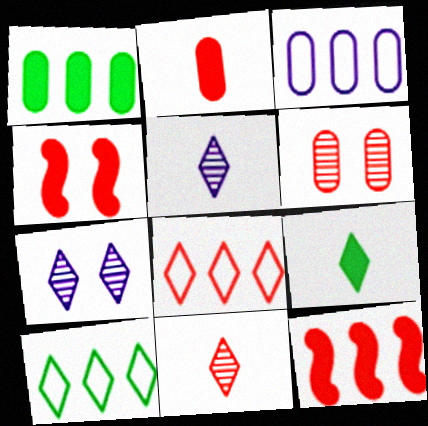[[7, 8, 9]]